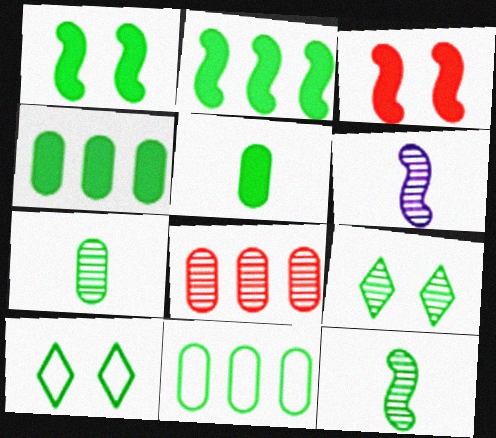[[2, 7, 10], 
[4, 10, 12], 
[6, 8, 9]]